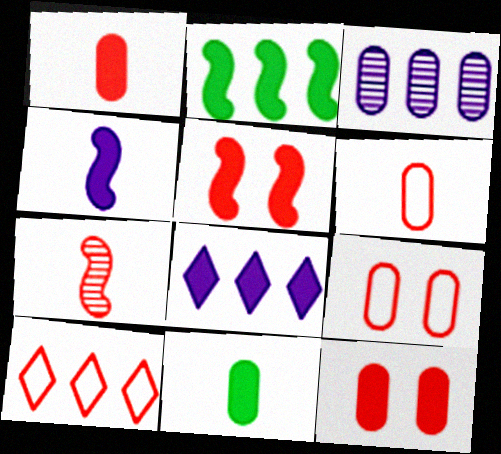[[2, 3, 10], 
[2, 4, 5], 
[3, 9, 11], 
[5, 8, 11], 
[7, 10, 12]]